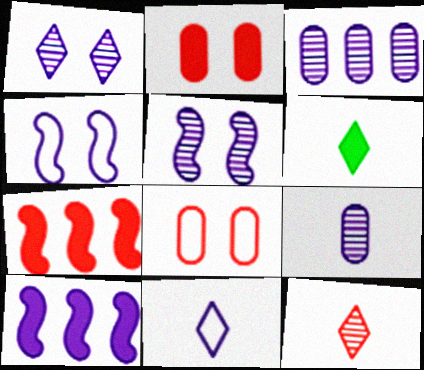[[2, 6, 10], 
[6, 11, 12], 
[7, 8, 12]]